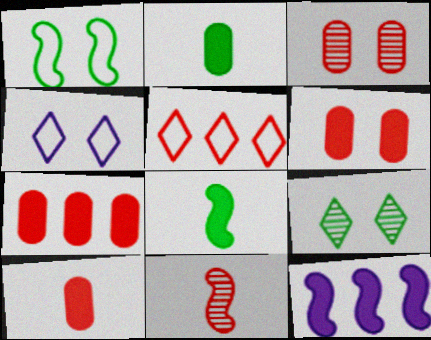[[1, 11, 12], 
[5, 6, 11], 
[6, 7, 10]]